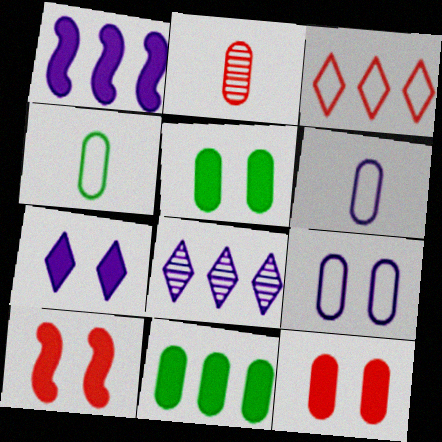[[2, 3, 10], 
[2, 9, 11], 
[4, 8, 10], 
[5, 7, 10]]